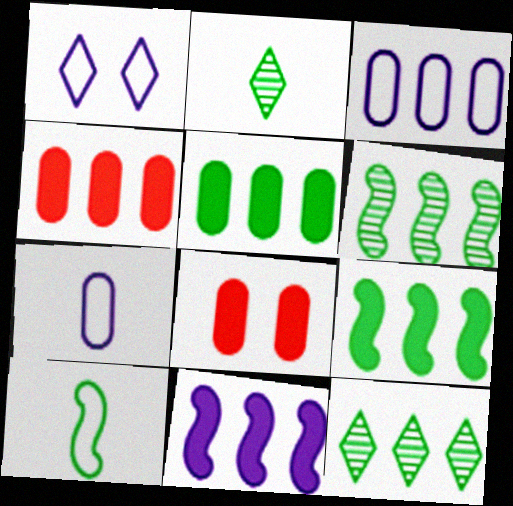[]